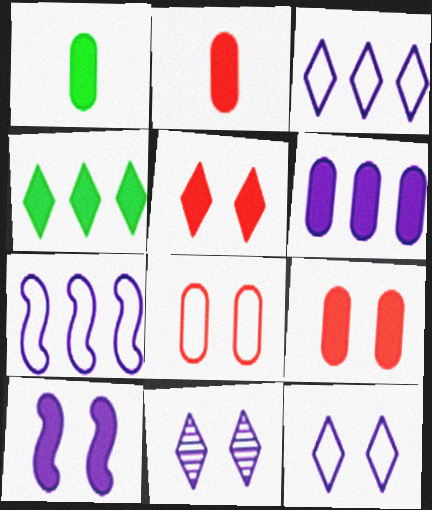[[1, 6, 9], 
[2, 4, 10]]